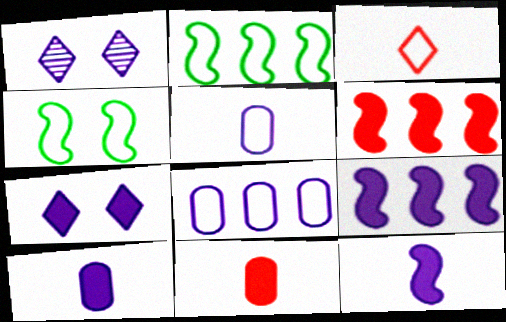[[1, 2, 11], 
[1, 5, 9], 
[1, 8, 12], 
[3, 4, 8], 
[7, 9, 10]]